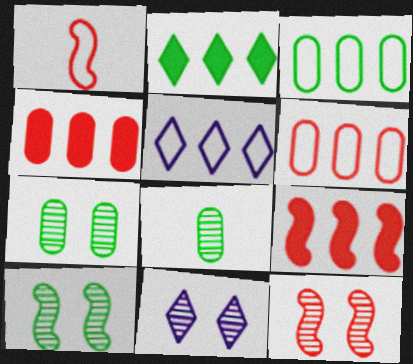[[1, 9, 12], 
[7, 11, 12]]